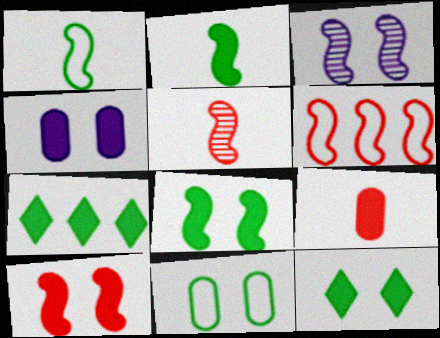[[2, 3, 6], 
[4, 10, 12], 
[5, 6, 10]]